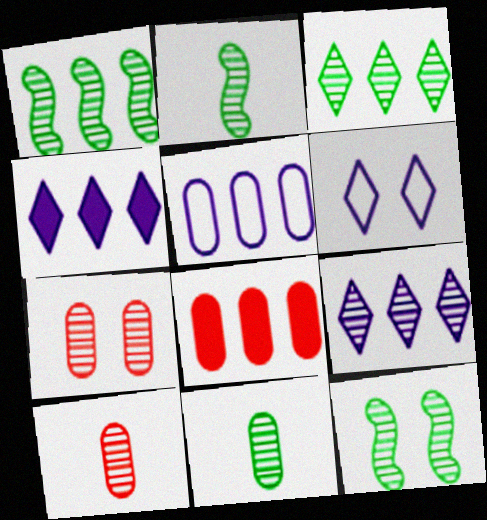[[1, 2, 12], 
[2, 6, 8], 
[2, 7, 9], 
[3, 11, 12], 
[9, 10, 12]]